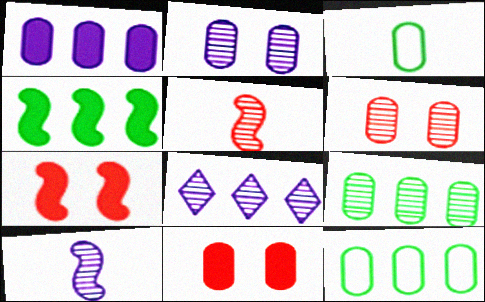[[1, 3, 6], 
[2, 8, 10], 
[3, 7, 8]]